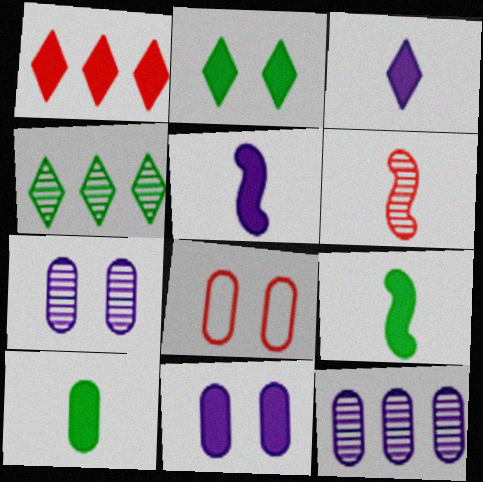[[1, 2, 3], 
[1, 6, 8], 
[1, 9, 11], 
[4, 5, 8], 
[4, 6, 7], 
[8, 10, 12]]